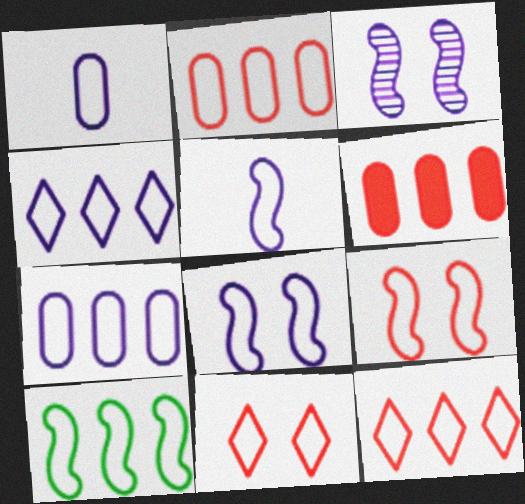[[1, 4, 8], 
[1, 10, 11], 
[2, 4, 10], 
[5, 9, 10], 
[7, 10, 12]]